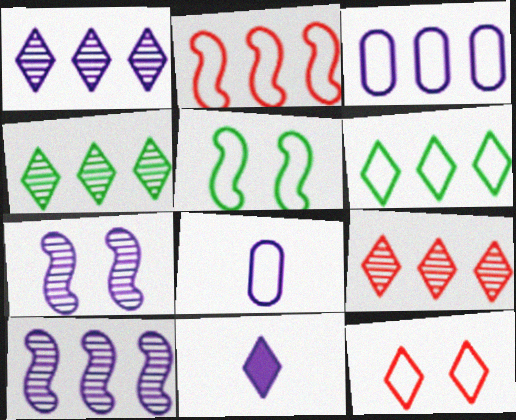[[1, 4, 9], 
[2, 3, 6], 
[3, 7, 11], 
[4, 11, 12]]